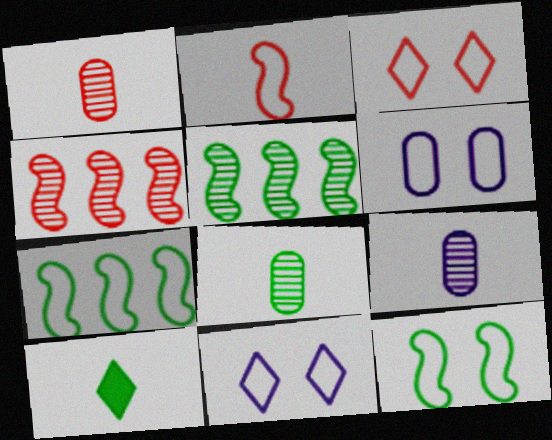[[1, 8, 9], 
[2, 9, 10], 
[3, 6, 12], 
[4, 6, 10]]